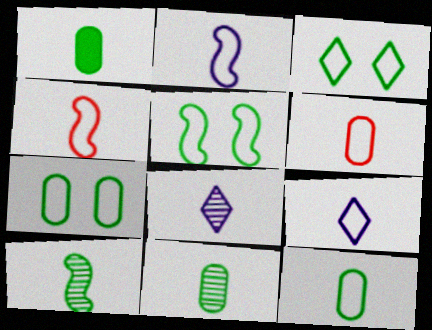[[1, 4, 8], 
[1, 11, 12], 
[3, 5, 7], 
[4, 9, 12]]